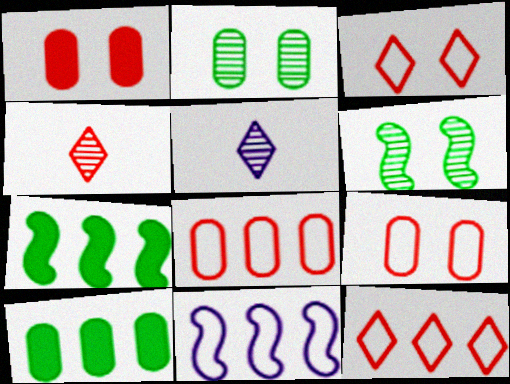[[5, 7, 9]]